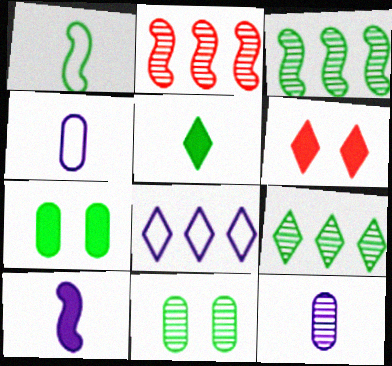[[1, 7, 9], 
[3, 4, 6]]